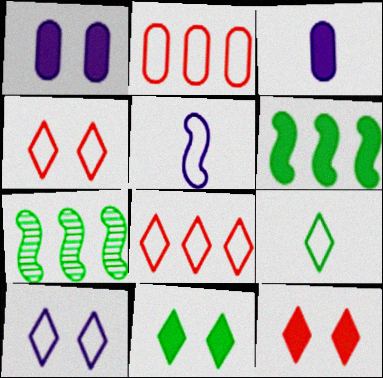[[3, 4, 7], 
[3, 6, 12], 
[8, 9, 10]]